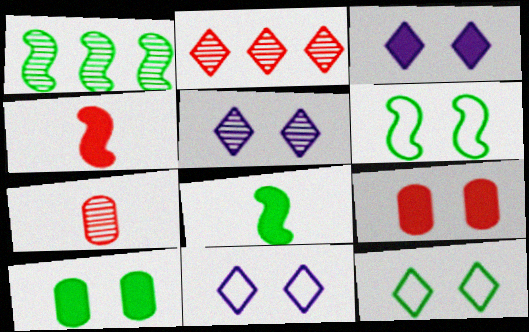[[1, 5, 7], 
[1, 6, 8], 
[3, 5, 11], 
[5, 6, 9]]